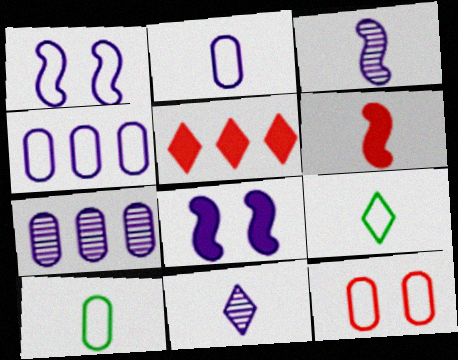[[4, 8, 11], 
[4, 10, 12], 
[6, 10, 11]]